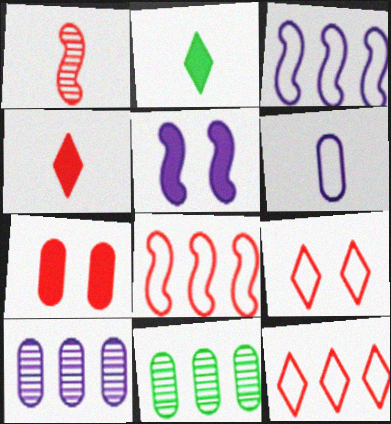[[1, 2, 6], 
[1, 7, 12], 
[6, 7, 11]]